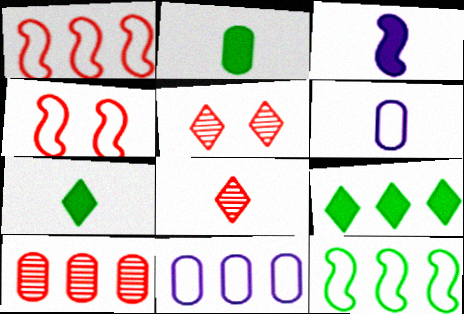[]